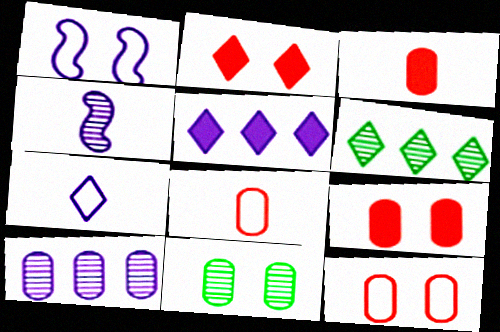[[1, 2, 11], 
[1, 3, 6], 
[2, 6, 7]]